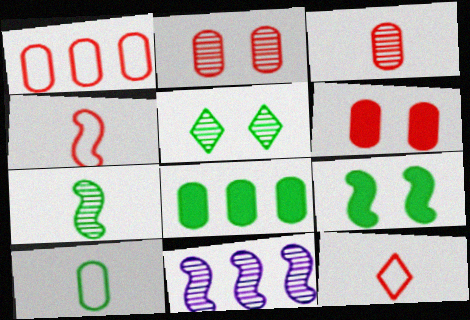[[1, 3, 6], 
[3, 5, 11], 
[4, 9, 11]]